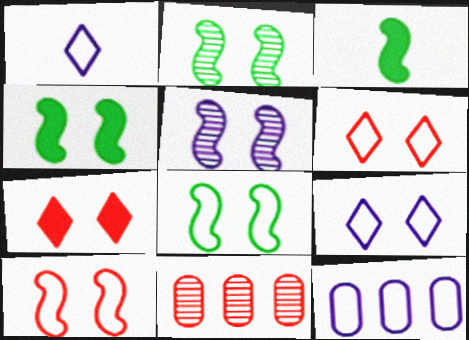[[1, 4, 11], 
[2, 4, 8], 
[3, 9, 11], 
[4, 5, 10]]